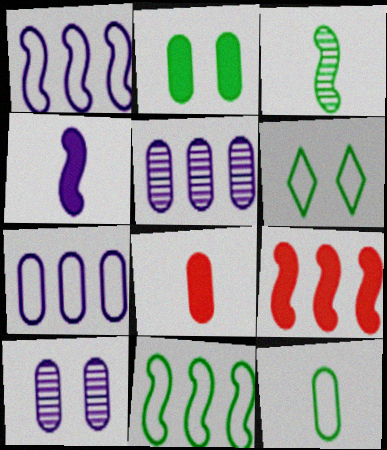[[6, 11, 12]]